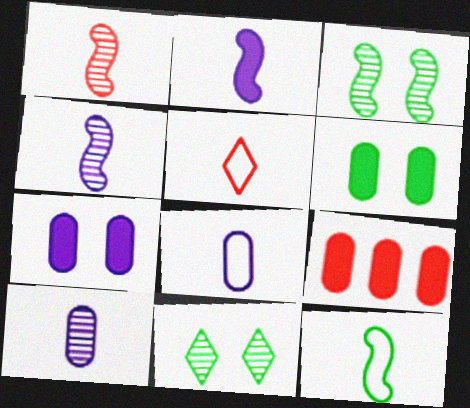[[1, 2, 12], 
[5, 8, 12]]